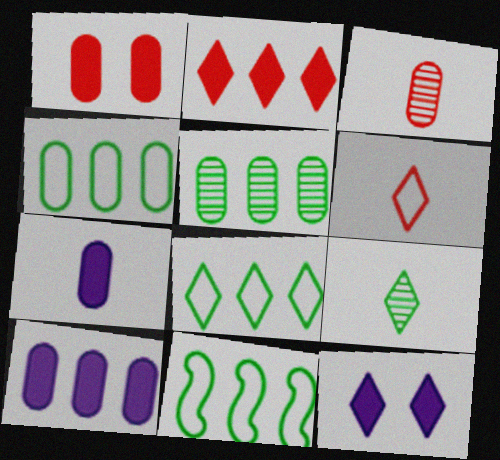[[3, 11, 12], 
[4, 8, 11]]